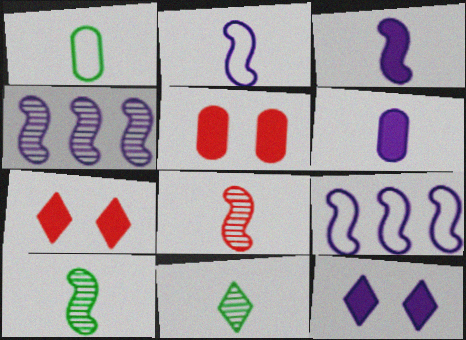[[1, 4, 7], 
[5, 9, 11]]